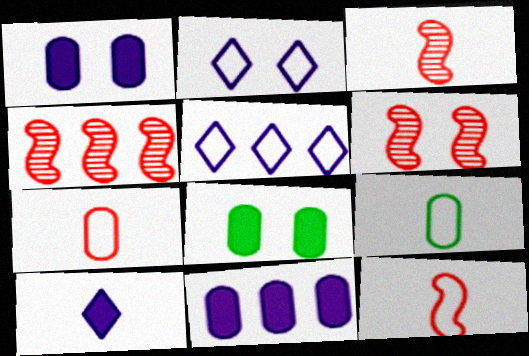[[2, 6, 8], 
[3, 4, 6], 
[3, 5, 8], 
[3, 9, 10]]